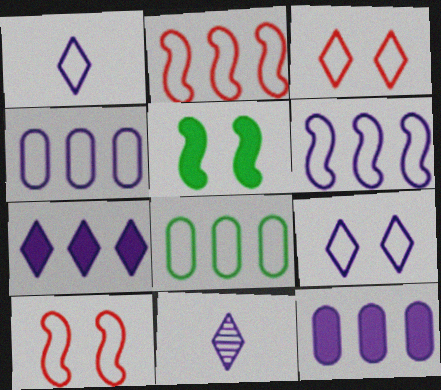[[1, 8, 10], 
[7, 9, 11]]